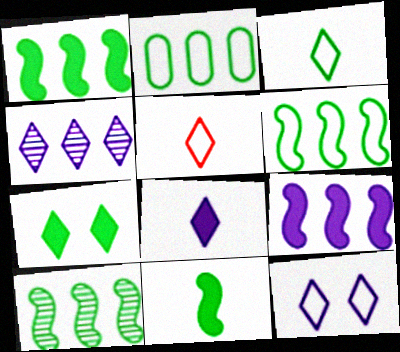[[1, 6, 10], 
[4, 5, 7], 
[4, 8, 12]]